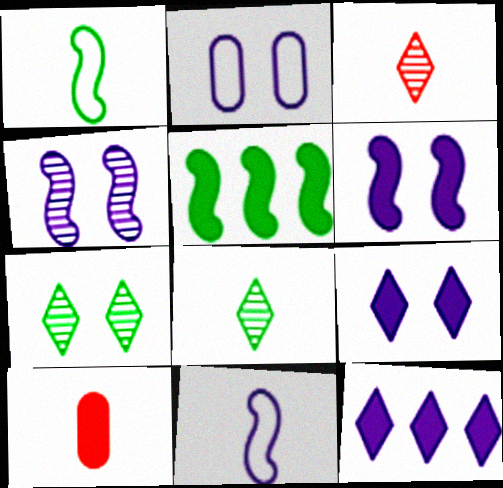[[2, 3, 5], 
[2, 4, 9], 
[5, 9, 10], 
[8, 10, 11]]